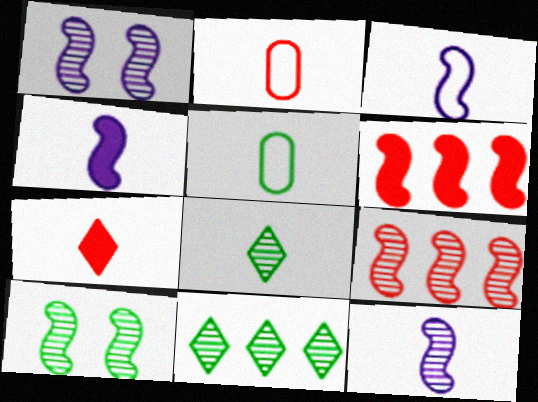[[2, 4, 8], 
[3, 4, 12], 
[3, 6, 10], 
[5, 7, 12], 
[9, 10, 12]]